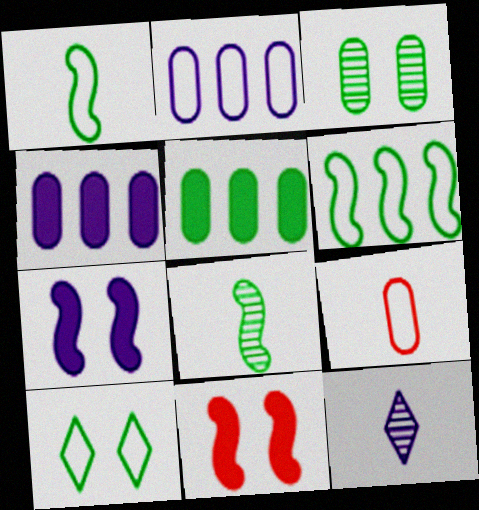[[2, 7, 12], 
[3, 4, 9], 
[5, 8, 10]]